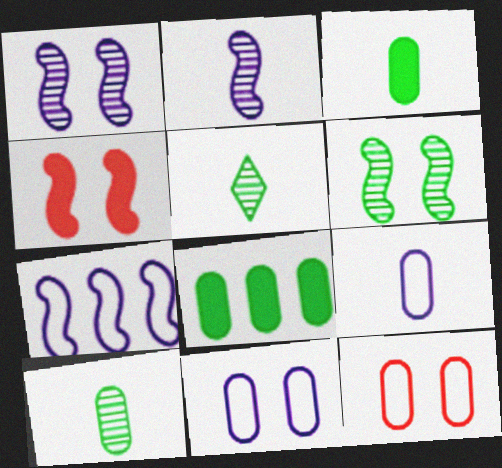[]